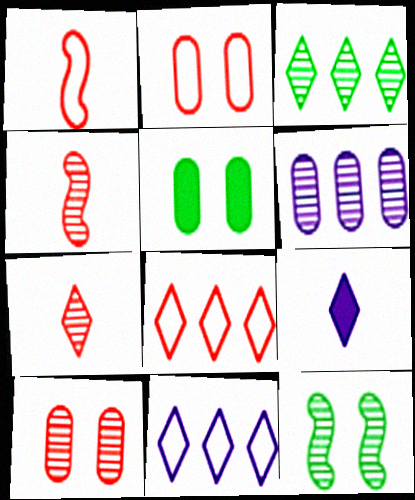[[1, 2, 8], 
[4, 5, 11], 
[6, 7, 12]]